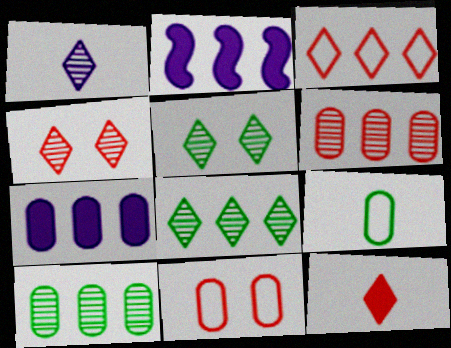[[1, 4, 8], 
[2, 3, 10], 
[2, 4, 9], 
[3, 4, 12]]